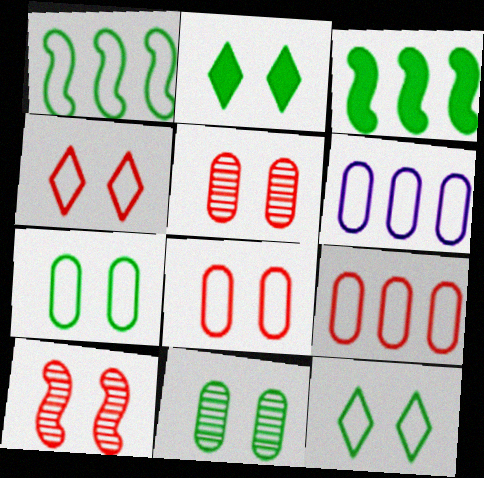[]